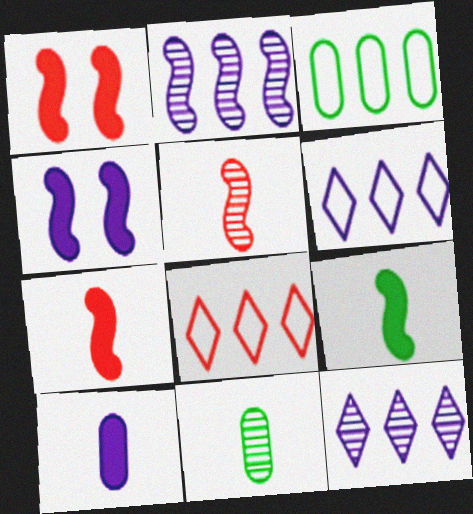[[1, 6, 11], 
[4, 8, 11]]